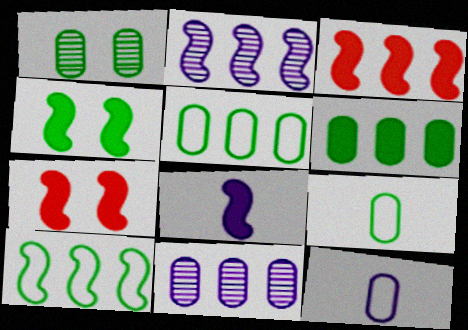[[1, 6, 9], 
[2, 3, 10], 
[3, 4, 8]]